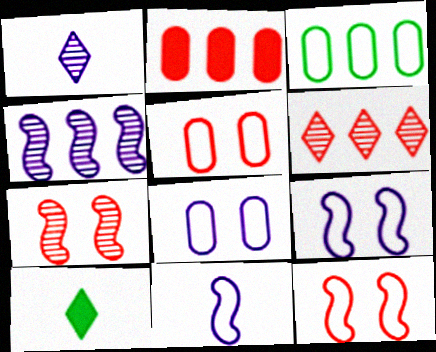[[4, 5, 10]]